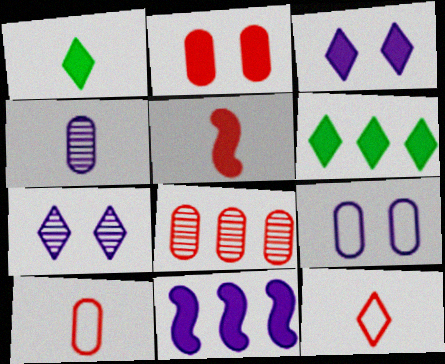[[1, 2, 11], 
[2, 8, 10], 
[6, 7, 12]]